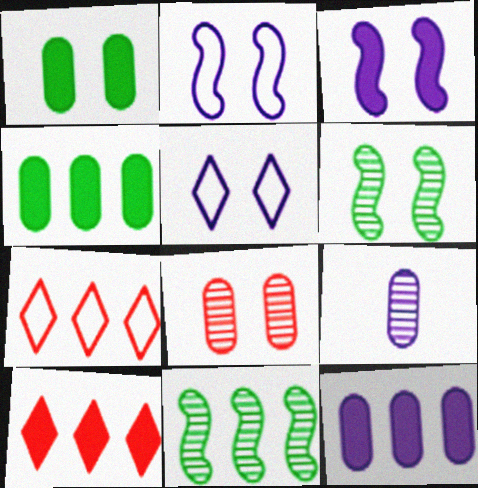[[7, 11, 12]]